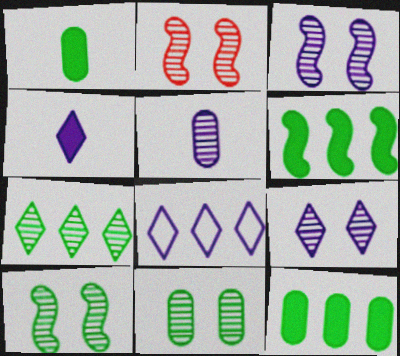[[1, 2, 8], 
[2, 3, 10], 
[2, 5, 7], 
[2, 9, 11], 
[4, 8, 9]]